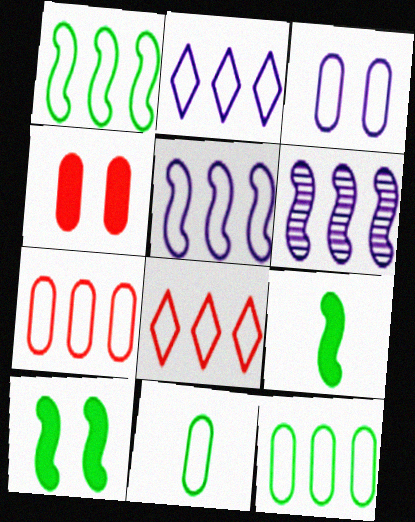[[1, 2, 7], 
[3, 7, 11], 
[5, 8, 12]]